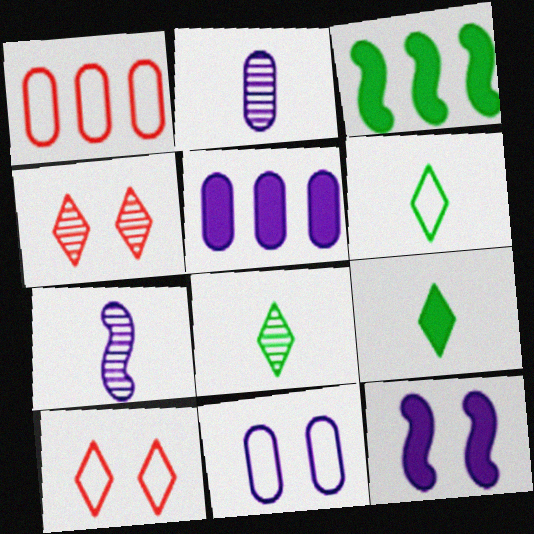[[1, 8, 12], 
[2, 3, 10], 
[2, 5, 11], 
[6, 8, 9]]